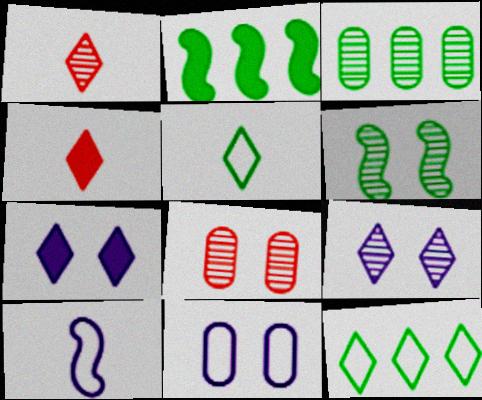[[1, 2, 11], 
[1, 7, 12], 
[2, 3, 12], 
[4, 9, 12], 
[6, 8, 9]]